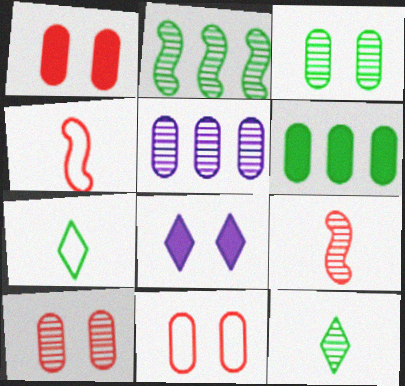[[1, 10, 11], 
[2, 3, 12]]